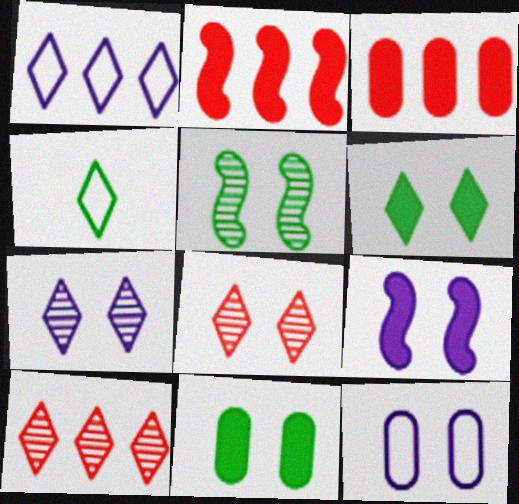[[7, 9, 12]]